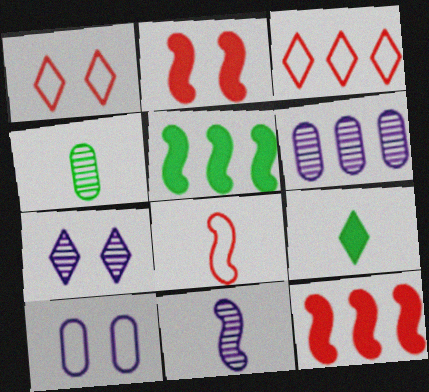[[3, 5, 6], 
[3, 7, 9], 
[6, 7, 11]]